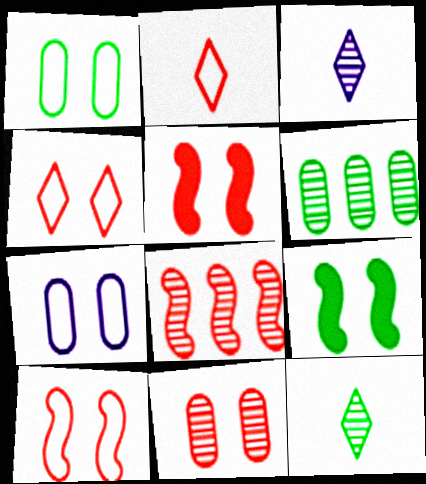[[4, 5, 11]]